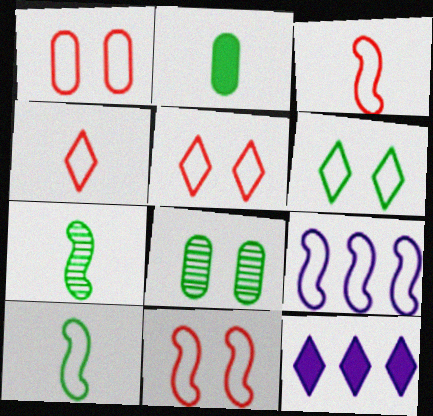[[1, 5, 11], 
[1, 7, 12], 
[3, 8, 12], 
[9, 10, 11]]